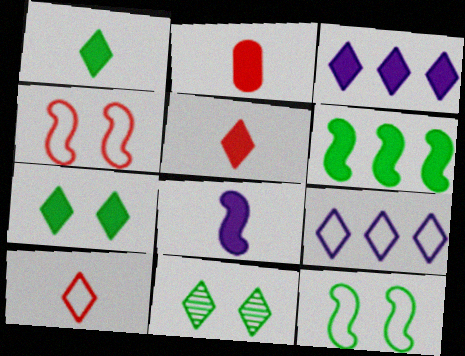[[1, 2, 8], 
[3, 5, 7], 
[3, 10, 11], 
[5, 9, 11]]